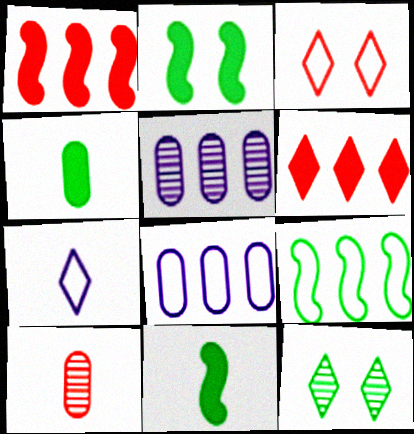[[1, 3, 10], 
[3, 5, 11], 
[4, 9, 12], 
[5, 6, 9], 
[6, 7, 12], 
[7, 10, 11]]